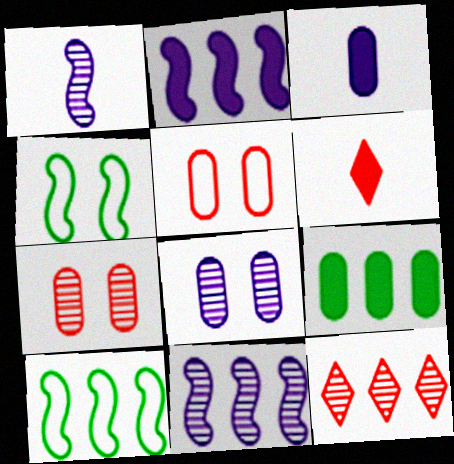[[3, 4, 12], 
[6, 8, 10]]